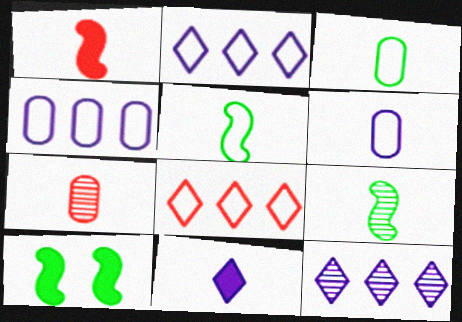[[2, 7, 10], 
[5, 7, 11]]